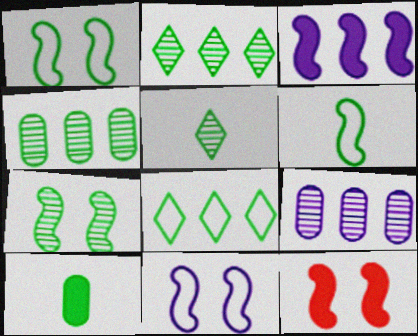[[1, 2, 10], 
[4, 5, 7], 
[5, 6, 10], 
[7, 8, 10], 
[7, 11, 12]]